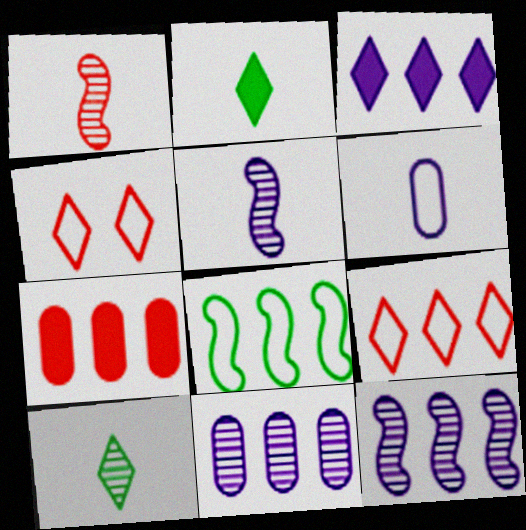[[1, 2, 6], 
[1, 4, 7], 
[3, 4, 10], 
[4, 6, 8]]